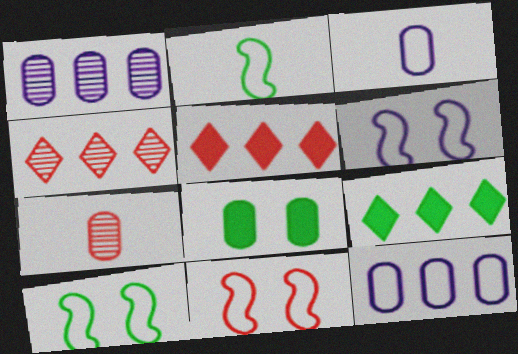[[5, 7, 11], 
[6, 7, 9], 
[6, 10, 11], 
[7, 8, 12]]